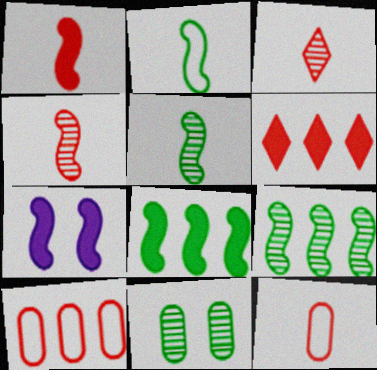[[1, 3, 12], 
[1, 7, 8]]